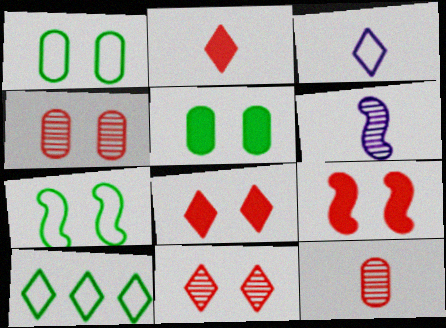[]